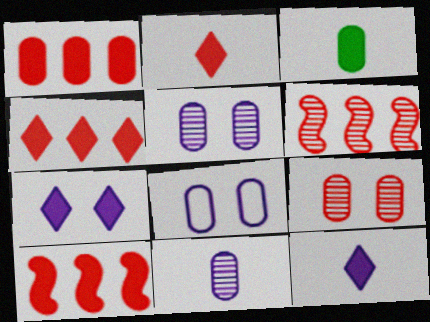[[1, 4, 10], 
[3, 7, 10]]